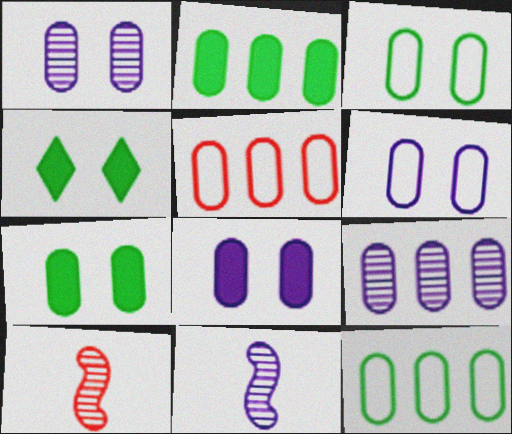[[1, 6, 8], 
[2, 5, 9], 
[4, 5, 11]]